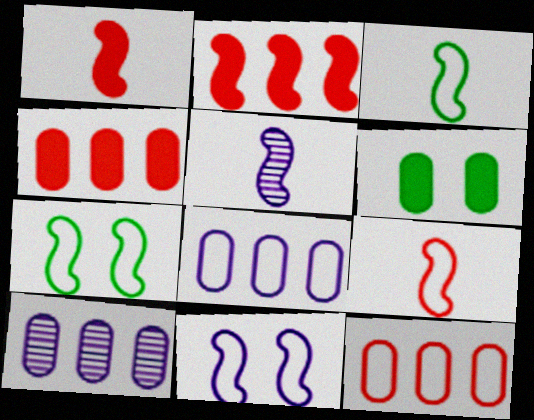[[1, 3, 5], 
[2, 5, 7]]